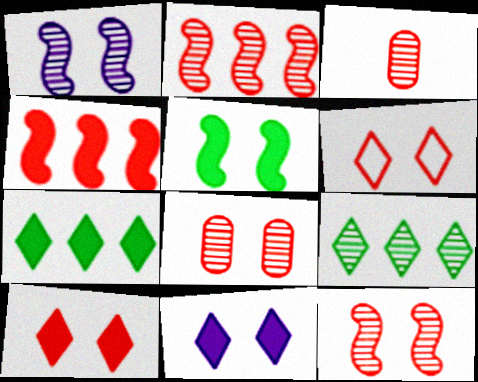[[1, 3, 9], 
[3, 4, 6]]